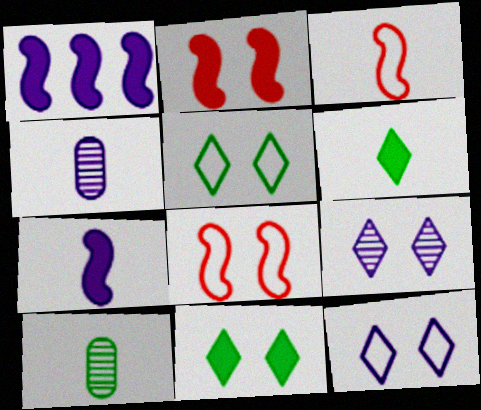[[1, 4, 12], 
[3, 4, 6]]